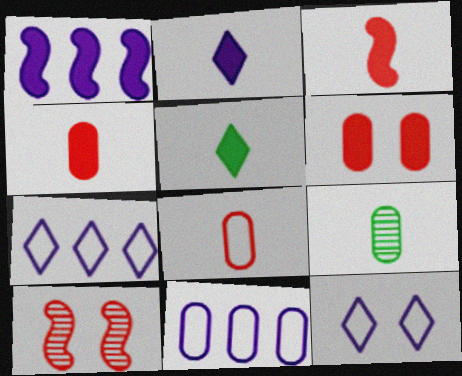[[1, 5, 6], 
[5, 10, 11], 
[6, 9, 11]]